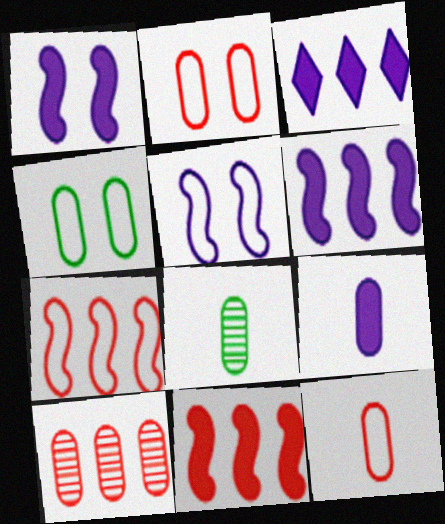[[1, 3, 9], 
[4, 9, 10], 
[8, 9, 12]]